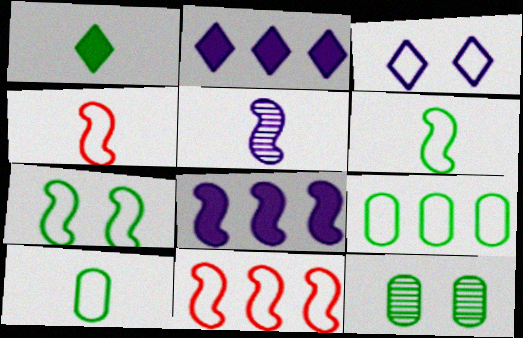[[2, 4, 12], 
[3, 4, 9], 
[3, 10, 11]]